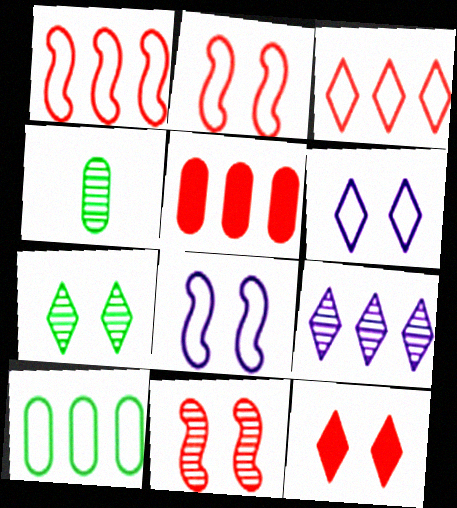[[4, 9, 11], 
[6, 7, 12]]